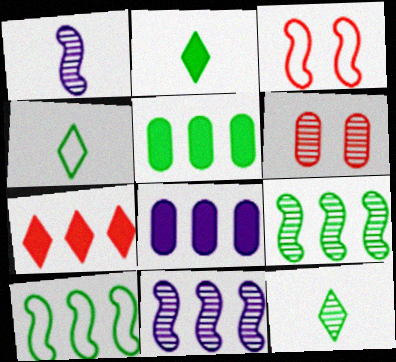[[2, 4, 12], 
[3, 8, 12], 
[6, 11, 12]]